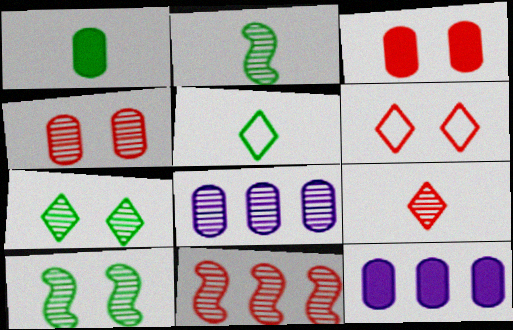[[1, 2, 5], 
[1, 3, 12], 
[2, 6, 12], 
[4, 9, 11], 
[8, 9, 10]]